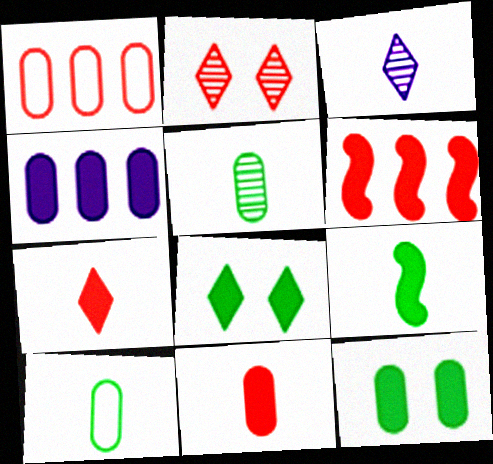[[4, 11, 12]]